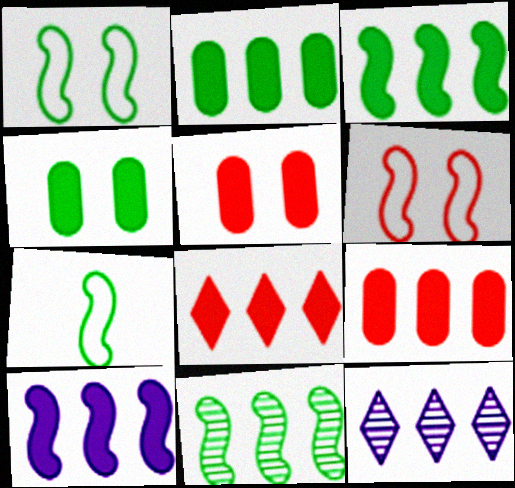[[2, 8, 10], 
[5, 7, 12]]